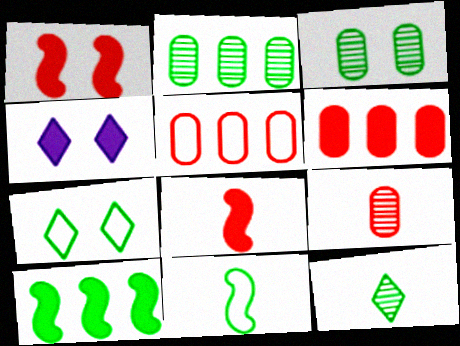[]